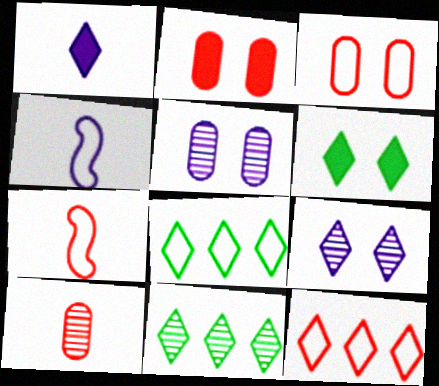[[2, 4, 11], 
[3, 4, 8], 
[3, 7, 12]]